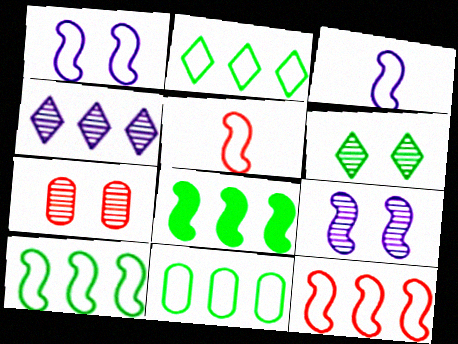[[1, 5, 10], 
[2, 10, 11], 
[5, 8, 9], 
[6, 7, 9]]